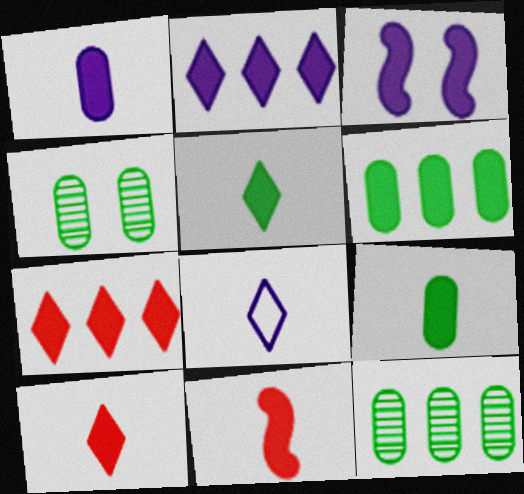[[1, 2, 3], 
[1, 5, 11], 
[3, 6, 10], 
[3, 7, 9]]